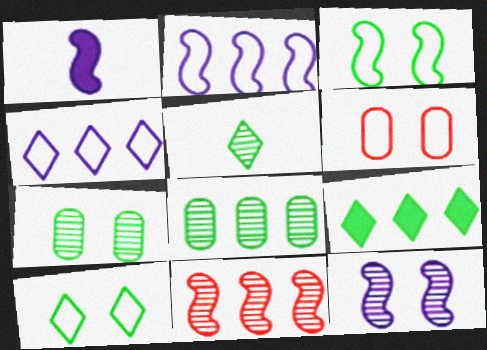[[1, 2, 12], 
[1, 3, 11], 
[5, 9, 10]]